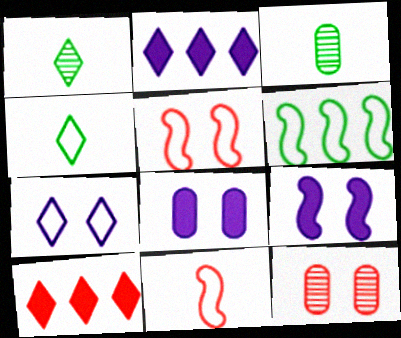[[1, 7, 10], 
[2, 3, 5], 
[10, 11, 12]]